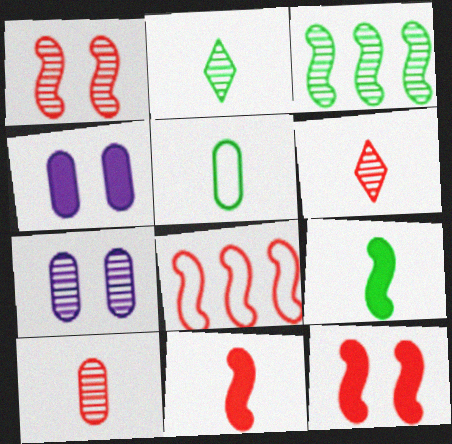[[1, 8, 11], 
[2, 4, 8], 
[2, 5, 9], 
[3, 6, 7]]